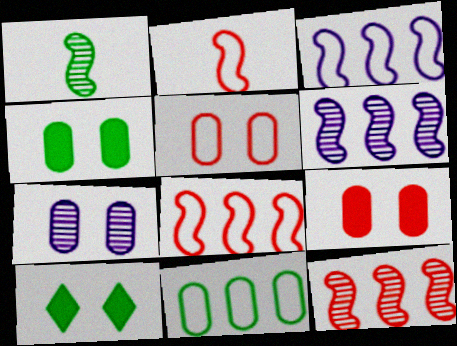[[1, 10, 11], 
[4, 5, 7]]